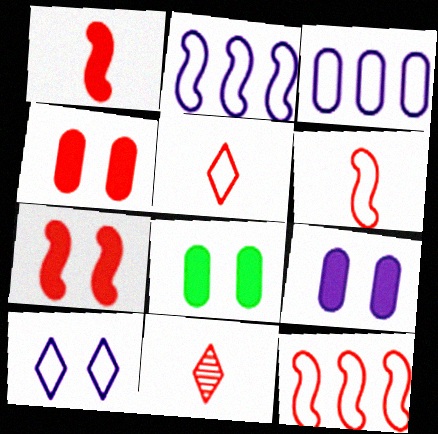[[2, 8, 11], 
[4, 8, 9], 
[4, 11, 12]]